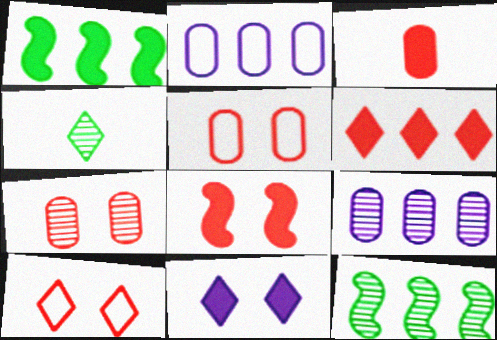[[1, 3, 11], 
[2, 4, 8], 
[2, 6, 12], 
[3, 6, 8], 
[7, 8, 10]]